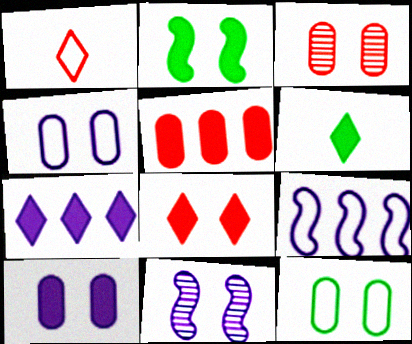[[1, 9, 12], 
[2, 8, 10], 
[3, 6, 9], 
[3, 10, 12], 
[6, 7, 8], 
[8, 11, 12]]